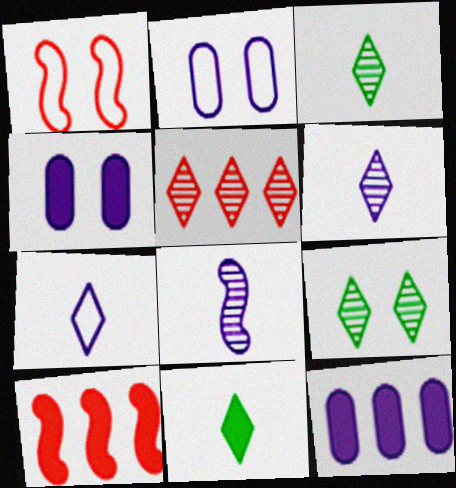[[1, 3, 12], 
[1, 4, 9], 
[2, 3, 10], 
[4, 10, 11], 
[5, 6, 9]]